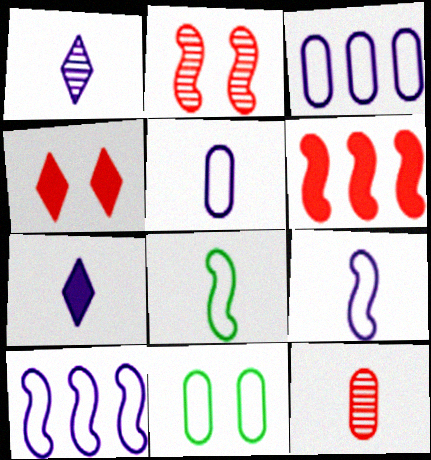[[1, 6, 11], 
[7, 8, 12]]